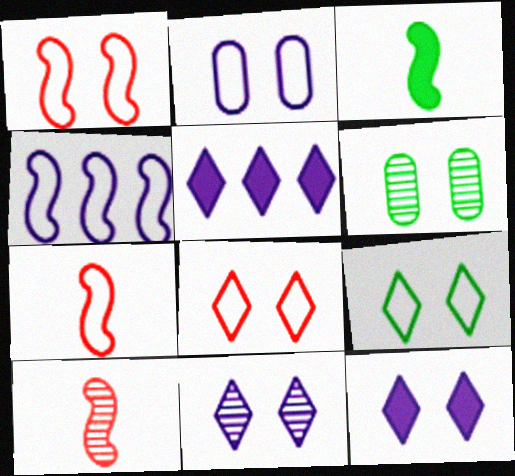[[1, 2, 9], 
[1, 6, 12], 
[5, 6, 7]]